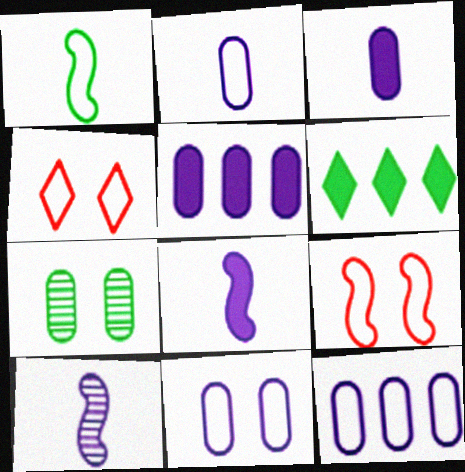[[1, 4, 12], 
[1, 6, 7], 
[2, 11, 12]]